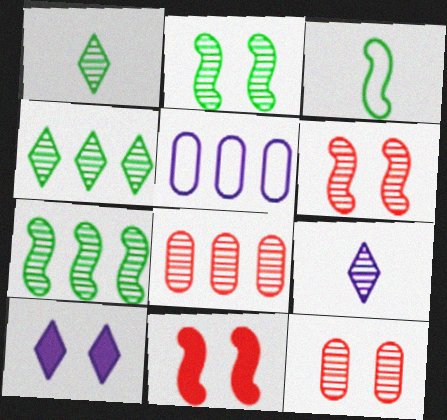[[1, 5, 11], 
[2, 8, 9], 
[3, 8, 10], 
[7, 9, 12]]